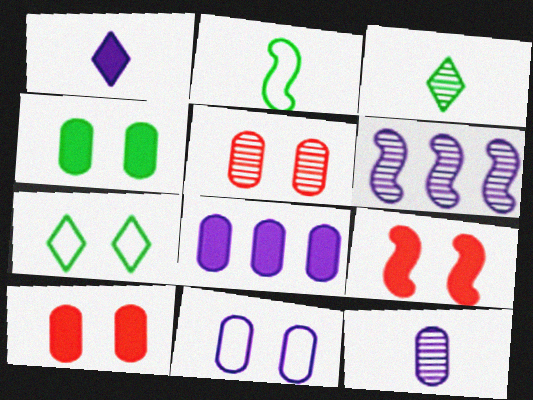[[1, 6, 11], 
[2, 6, 9], 
[3, 5, 6], 
[4, 5, 11], 
[8, 11, 12]]